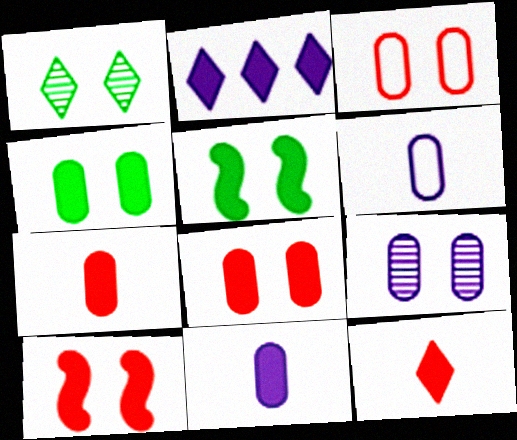[[2, 5, 7], 
[3, 4, 9]]